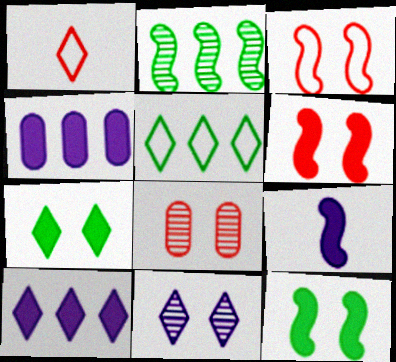[[2, 3, 9], 
[5, 8, 9]]